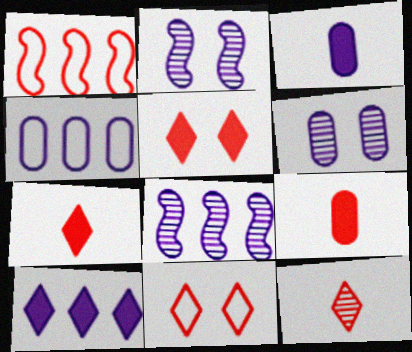[[3, 4, 6], 
[4, 8, 10]]